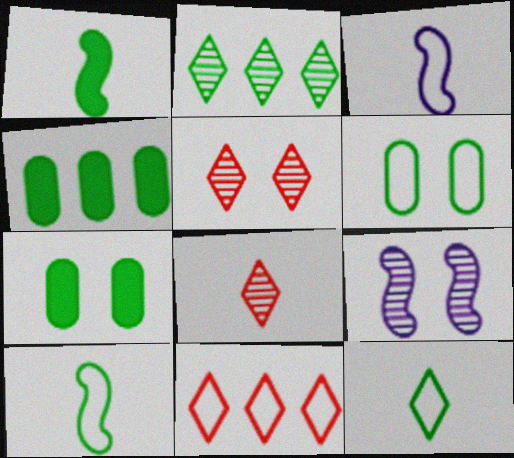[[1, 2, 6], 
[2, 7, 10], 
[3, 4, 5], 
[3, 6, 11]]